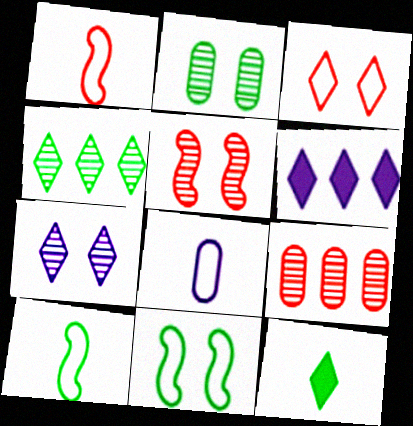[[1, 2, 6], 
[2, 5, 7]]